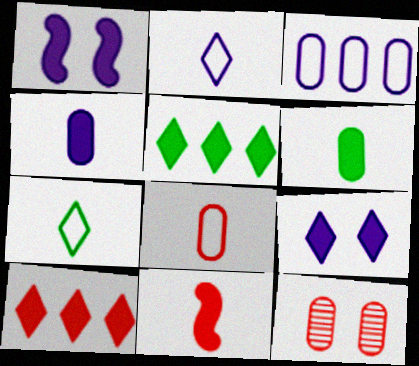[[1, 6, 10], 
[3, 6, 12]]